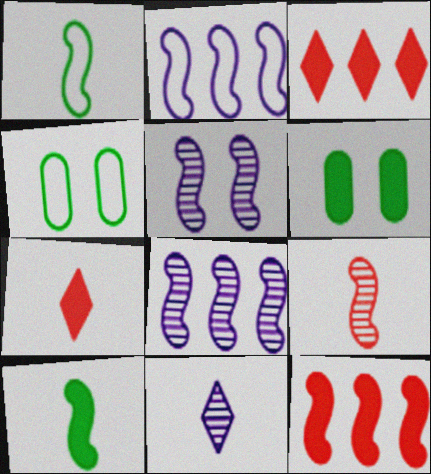[[1, 5, 12], 
[4, 7, 8], 
[4, 11, 12]]